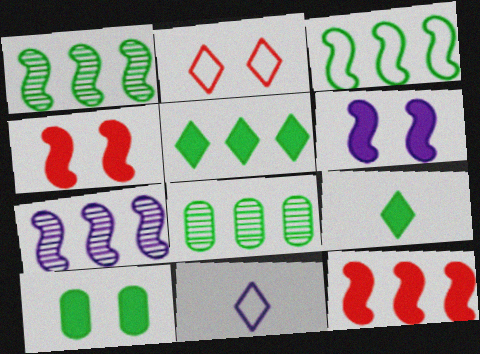[[3, 5, 8], 
[3, 7, 12], 
[4, 8, 11]]